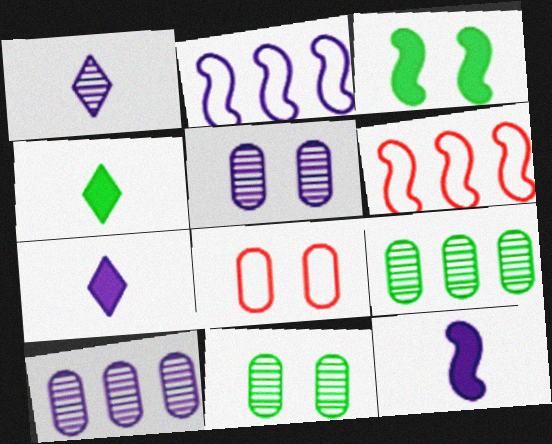[[2, 5, 7], 
[4, 5, 6], 
[6, 7, 11]]